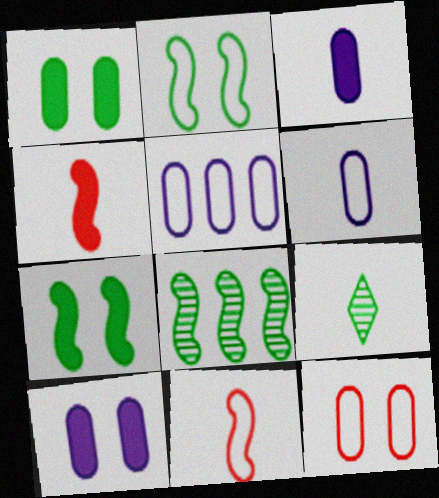[[3, 9, 11], 
[4, 6, 9]]